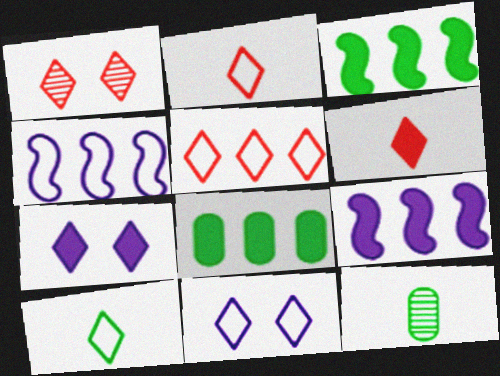[[1, 5, 6], 
[5, 10, 11]]